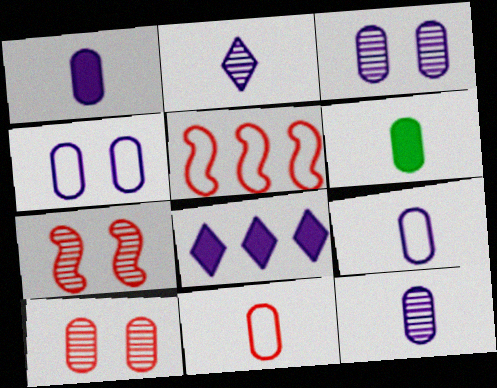[[1, 9, 12], 
[6, 11, 12]]